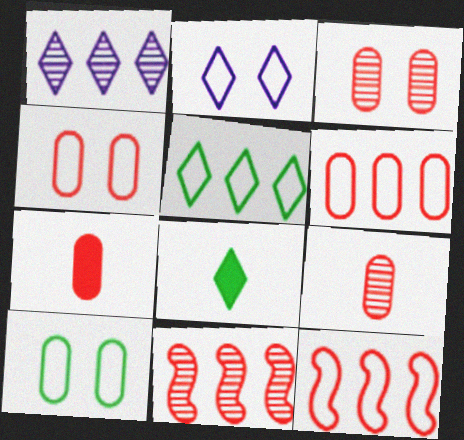[[3, 6, 7]]